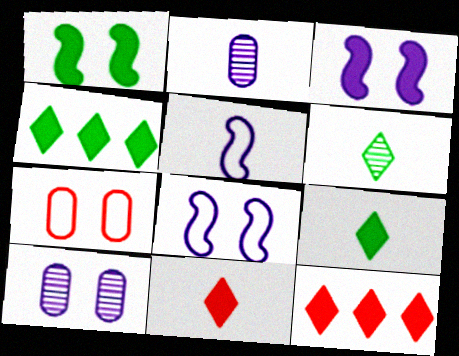[]